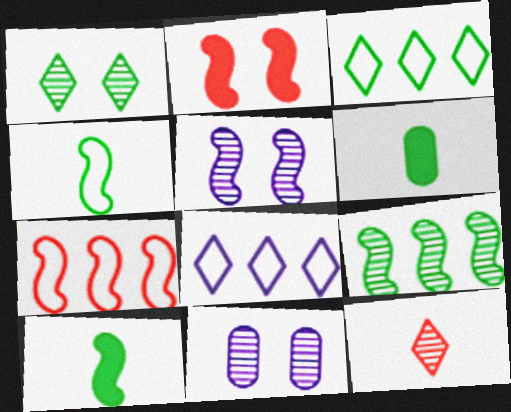[[5, 7, 10], 
[9, 11, 12]]